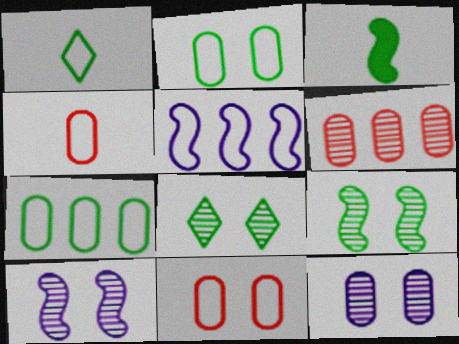[[1, 5, 11], 
[3, 7, 8]]